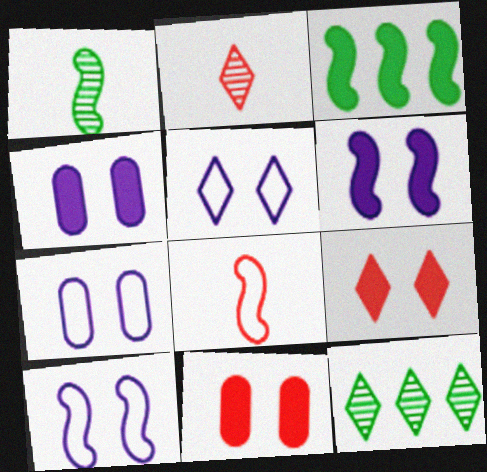[[2, 3, 7], 
[4, 8, 12], 
[5, 7, 10]]